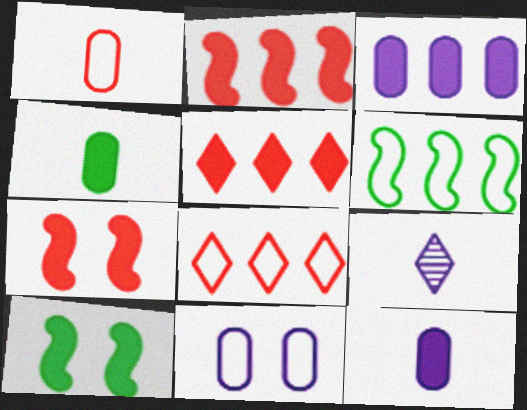[[5, 10, 12]]